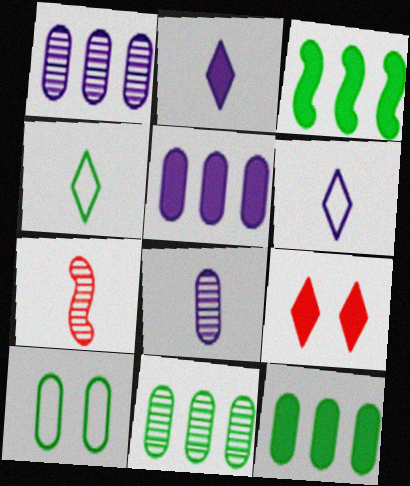[]